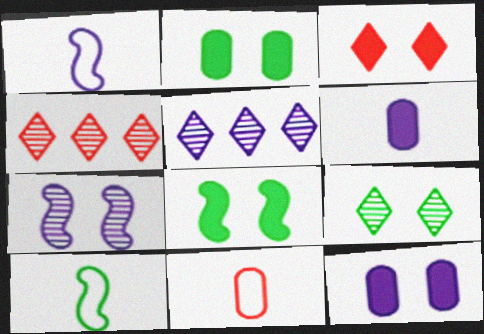[[1, 2, 4], 
[1, 5, 12], 
[3, 8, 12], 
[4, 10, 12], 
[5, 8, 11]]